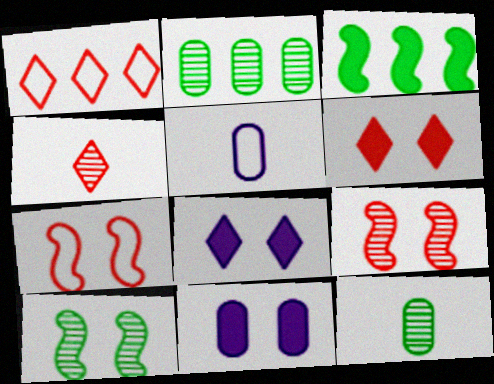[[1, 4, 6]]